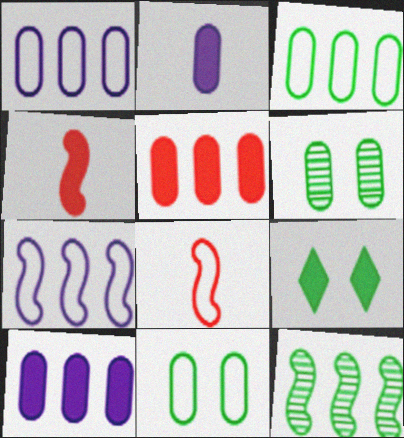[[4, 9, 10]]